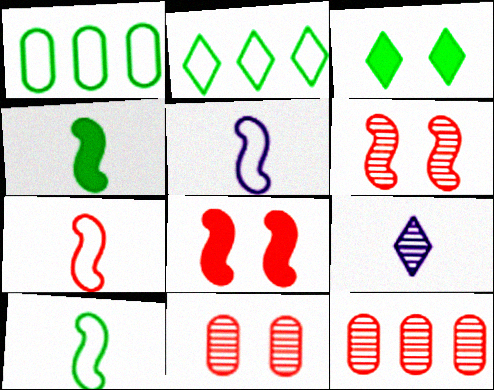[[1, 8, 9], 
[3, 5, 12], 
[5, 7, 10]]